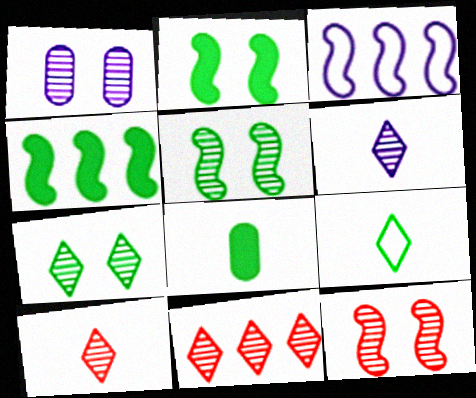[[1, 7, 12], 
[6, 7, 11]]